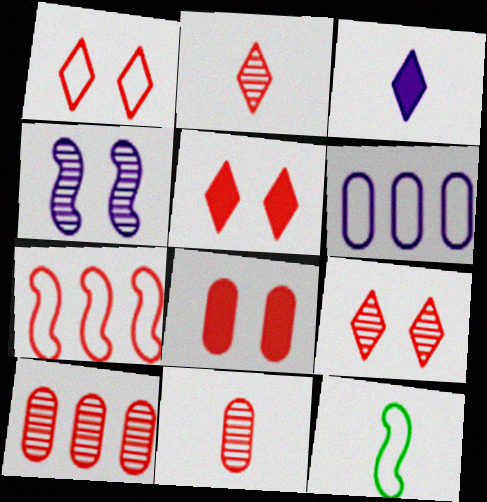[[1, 5, 9], 
[1, 6, 12], 
[2, 7, 8], 
[3, 4, 6], 
[3, 11, 12], 
[5, 7, 11]]